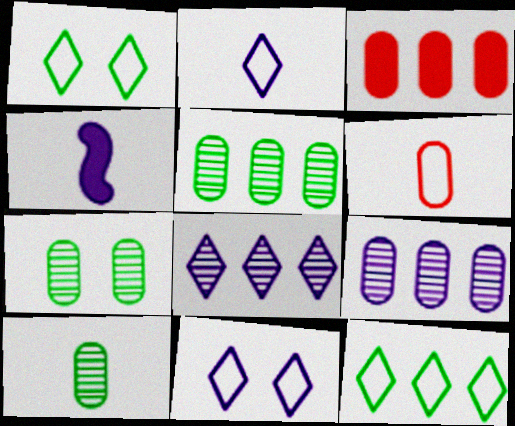[[4, 9, 11], 
[5, 7, 10]]